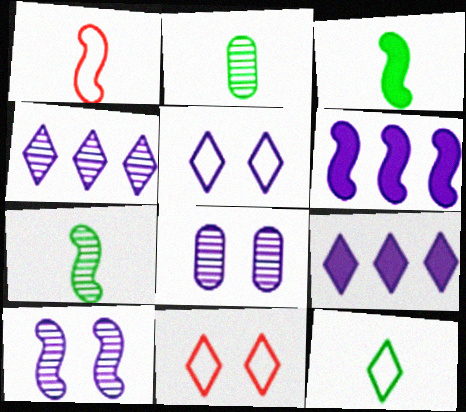[[2, 3, 12], 
[2, 6, 11]]